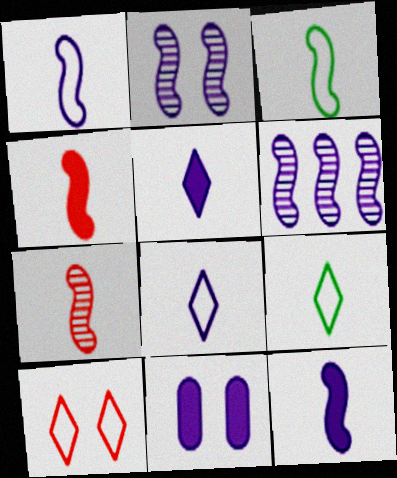[[3, 7, 12], 
[6, 8, 11]]